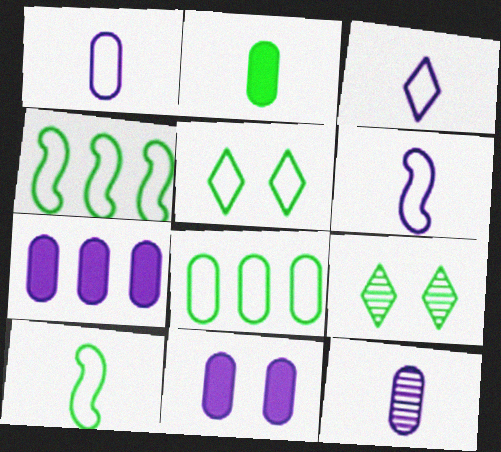[[1, 3, 6], 
[2, 4, 9], 
[5, 8, 10]]